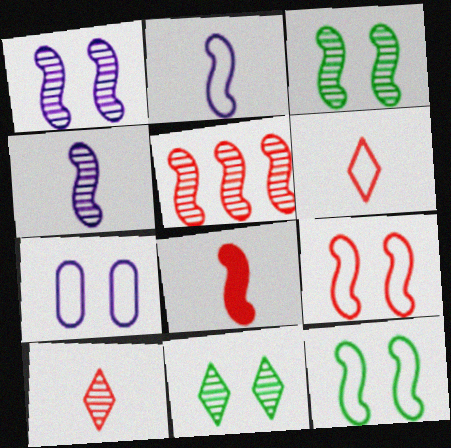[[3, 4, 5], 
[5, 8, 9]]